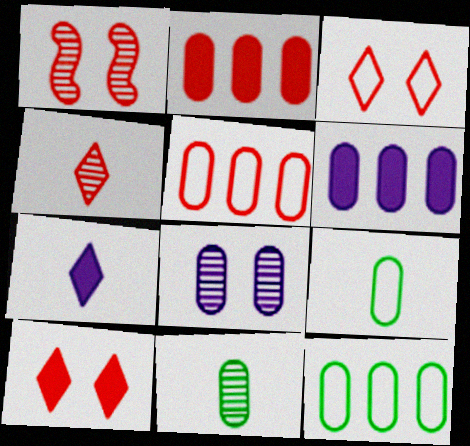[[1, 7, 12], 
[2, 8, 9]]